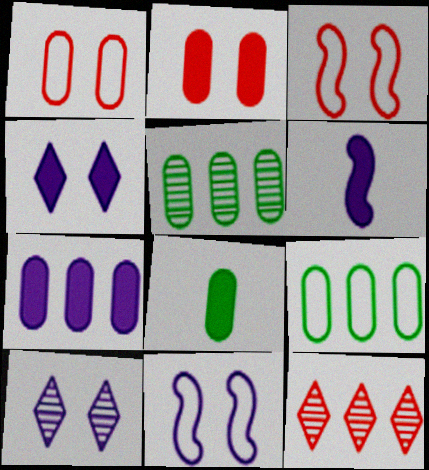[[2, 7, 8], 
[4, 6, 7], 
[8, 11, 12]]